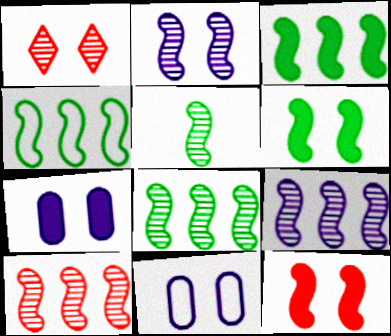[[1, 6, 11], 
[2, 5, 10], 
[3, 4, 8], 
[4, 5, 6], 
[8, 9, 10]]